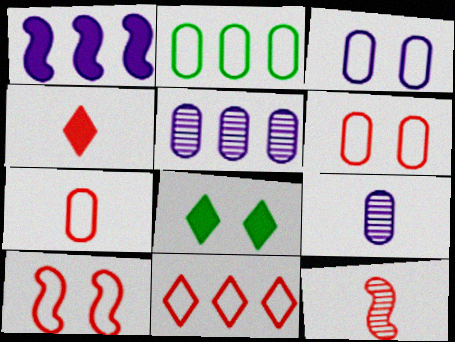[[2, 3, 7], 
[4, 7, 12], 
[7, 10, 11]]